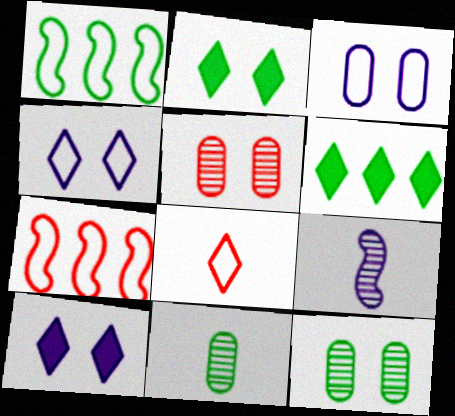[[1, 2, 11], 
[1, 3, 8], 
[7, 10, 11]]